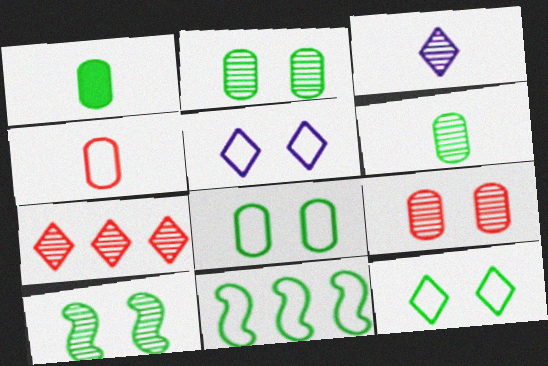[[4, 5, 11]]